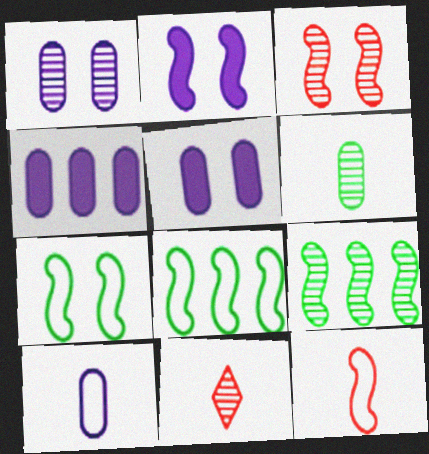[[1, 4, 10], 
[1, 9, 11], 
[2, 3, 7], 
[2, 9, 12], 
[4, 7, 11], 
[5, 8, 11]]